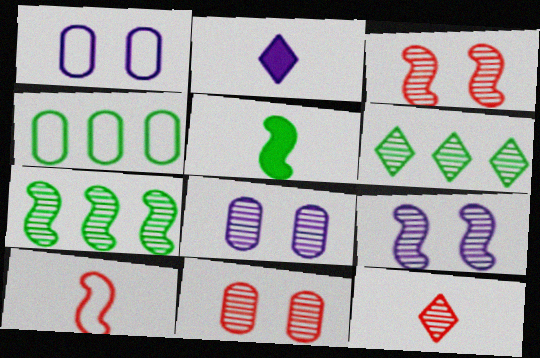[[2, 3, 4], 
[7, 8, 12]]